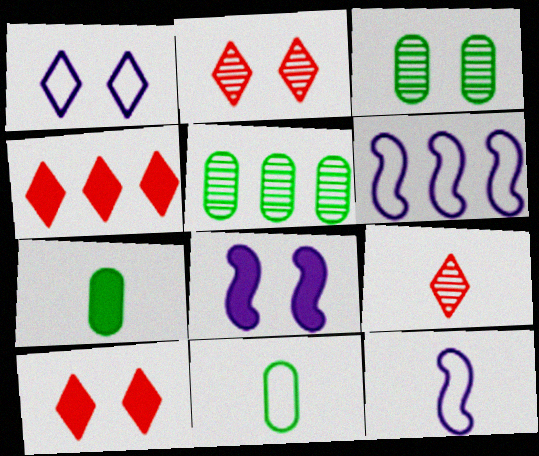[[2, 6, 7], 
[3, 4, 12], 
[4, 5, 6], 
[4, 7, 8], 
[5, 10, 12], 
[7, 9, 12]]